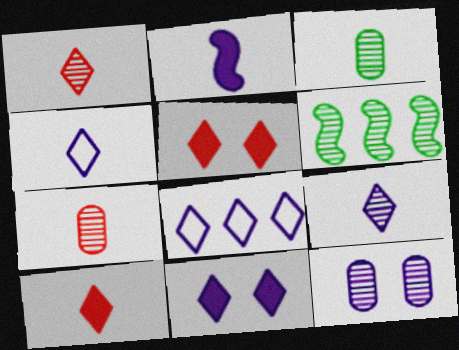[[1, 6, 12], 
[2, 8, 12], 
[8, 9, 11]]